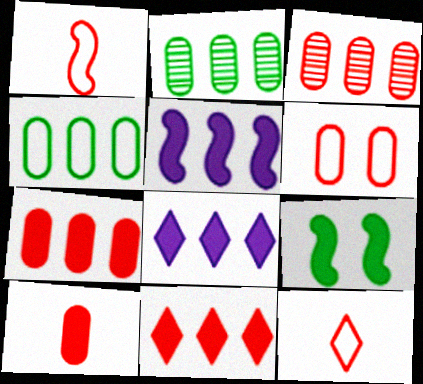[[3, 6, 10], 
[8, 9, 10]]